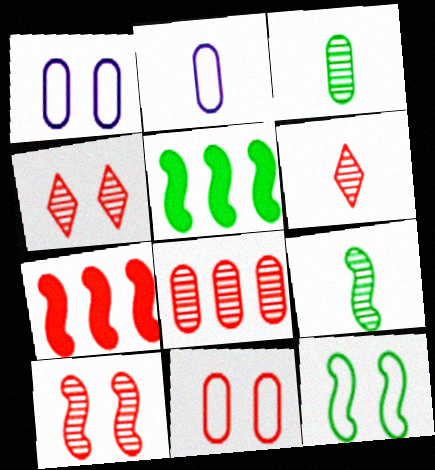[[1, 5, 6], 
[2, 4, 5], 
[5, 9, 12], 
[6, 7, 11], 
[6, 8, 10]]